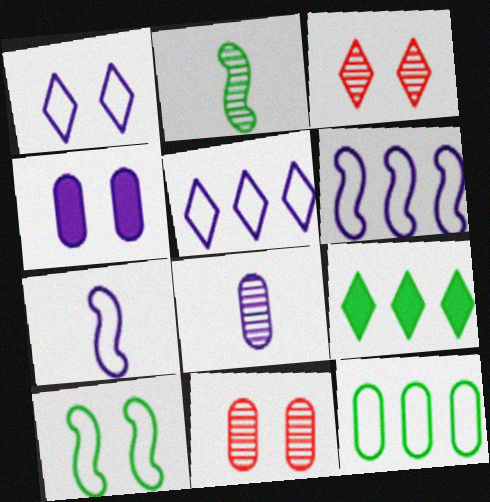[[3, 4, 10], 
[7, 9, 11]]